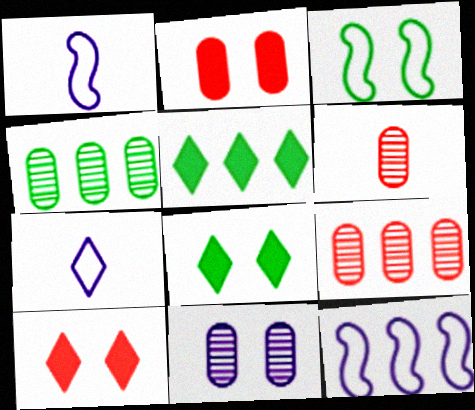[[1, 4, 10], 
[1, 8, 9], 
[3, 10, 11], 
[4, 6, 11], 
[5, 9, 12], 
[6, 8, 12]]